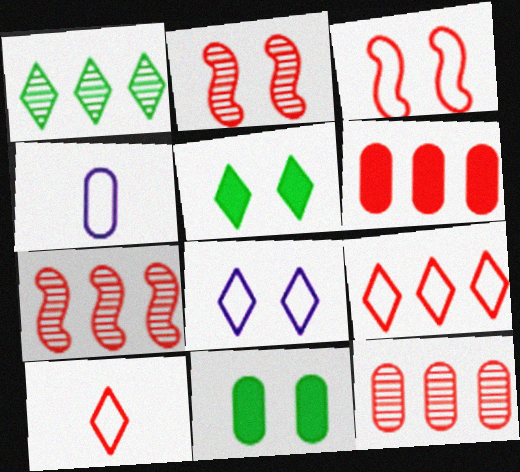[[2, 6, 10], 
[2, 8, 11], 
[4, 5, 7], 
[4, 11, 12], 
[6, 7, 9]]